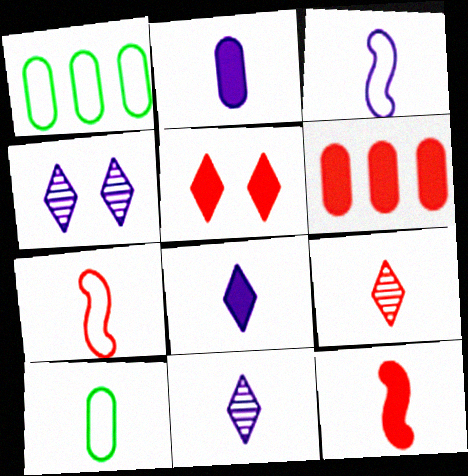[[1, 4, 12], 
[2, 3, 11], 
[5, 6, 12], 
[10, 11, 12]]